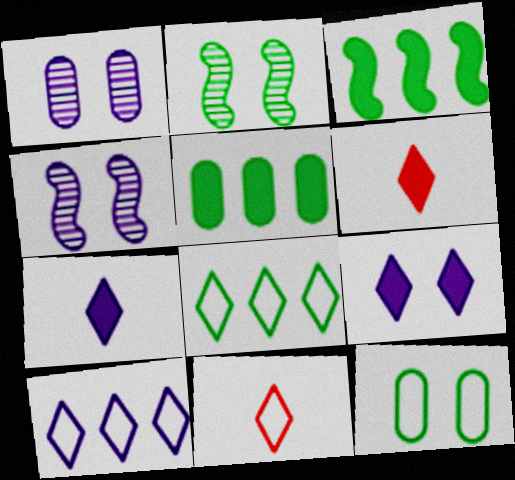[[1, 3, 11], 
[4, 5, 11]]